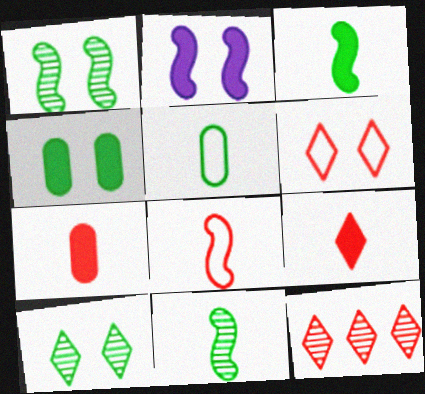[[2, 5, 12], 
[6, 9, 12]]